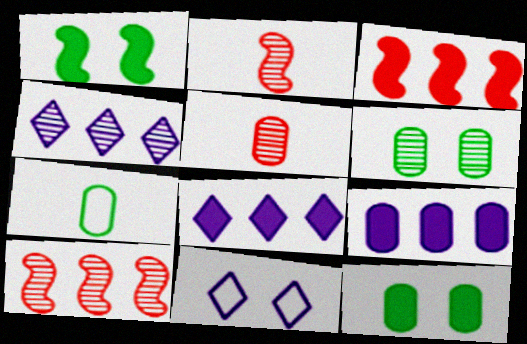[[2, 4, 6]]